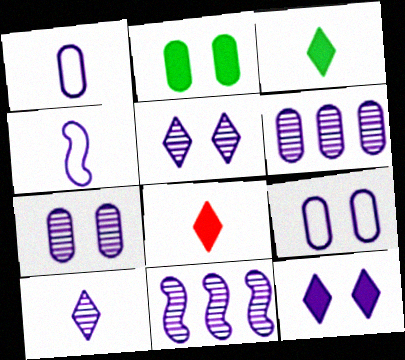[[1, 11, 12], 
[4, 6, 12], 
[7, 10, 11]]